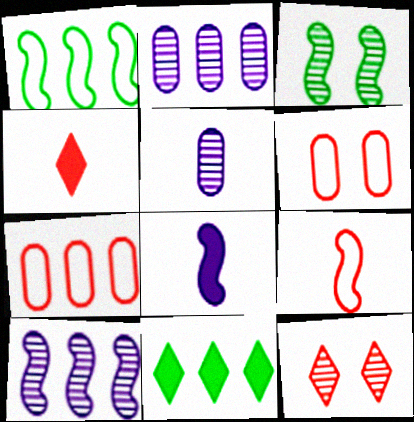[[7, 10, 11]]